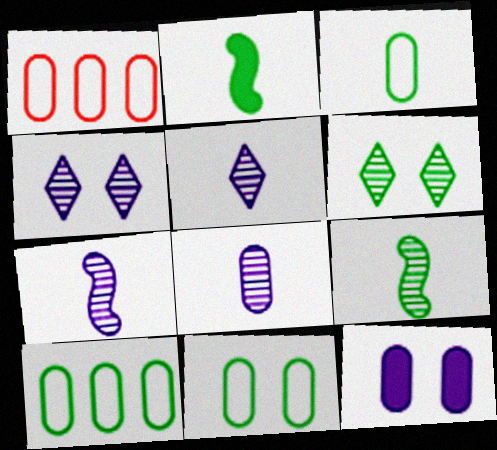[[1, 2, 4], 
[2, 6, 10], 
[3, 10, 11], 
[5, 7, 8]]